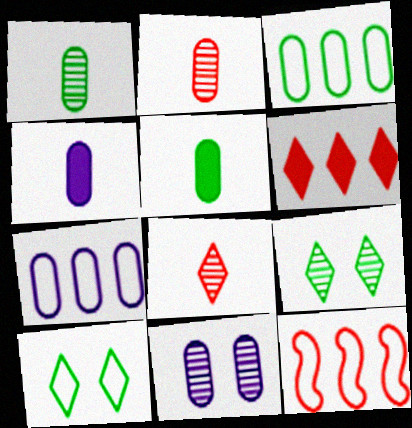[[4, 7, 11], 
[4, 9, 12]]